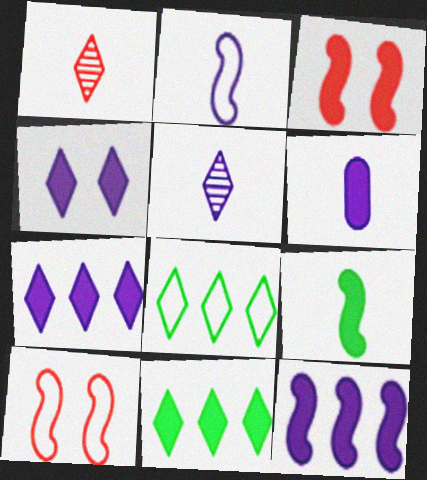[[1, 4, 8], 
[2, 5, 6], 
[3, 6, 11], 
[3, 9, 12], 
[4, 6, 12]]